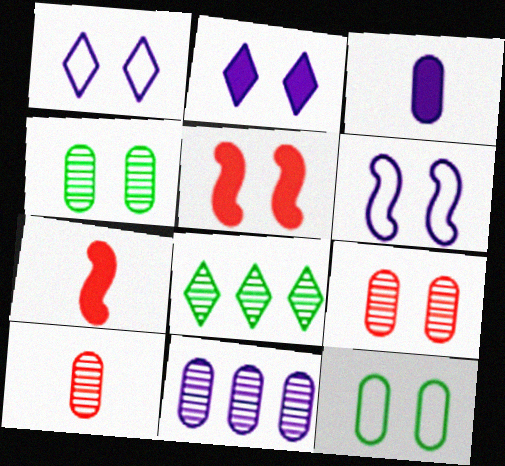[[1, 4, 5], 
[4, 10, 11]]